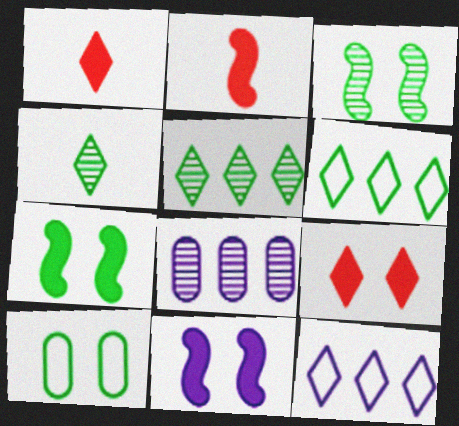[[4, 9, 12]]